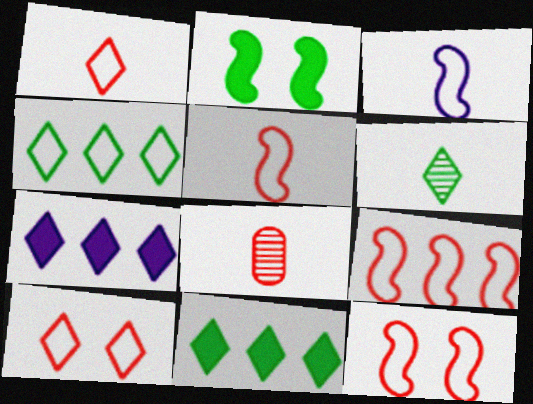[[5, 9, 12], 
[6, 7, 10]]